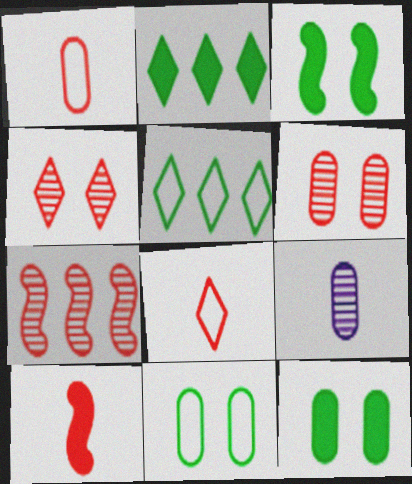[]